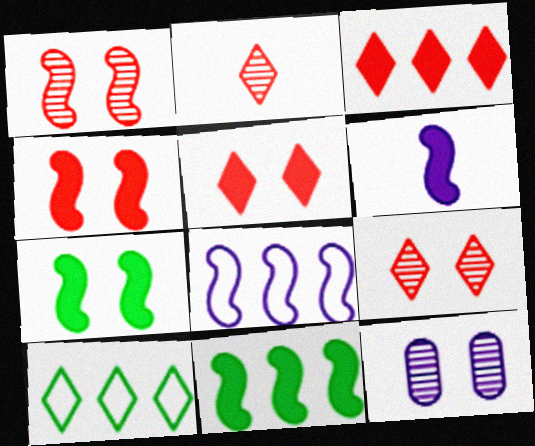[[4, 6, 11]]